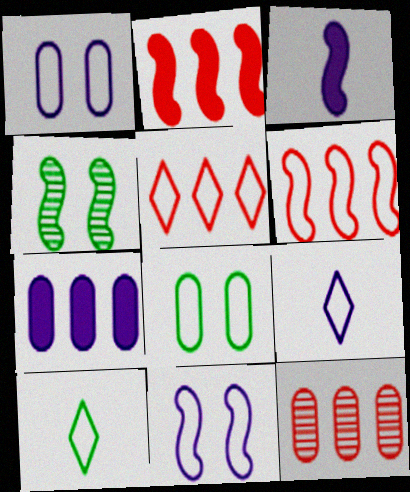[[1, 6, 10], 
[2, 5, 12], 
[3, 4, 6], 
[6, 8, 9]]